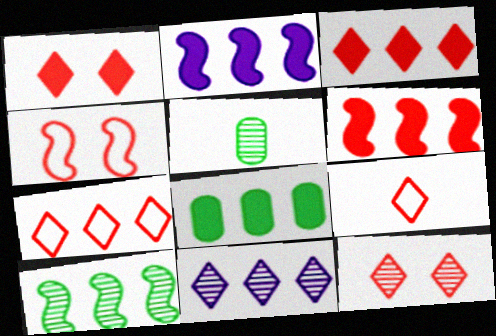[[2, 3, 8], 
[3, 9, 12]]